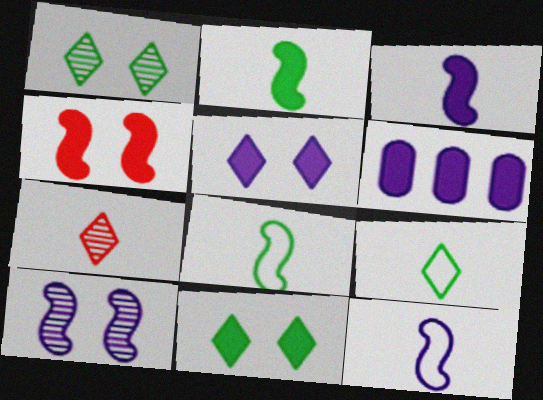[[3, 5, 6]]